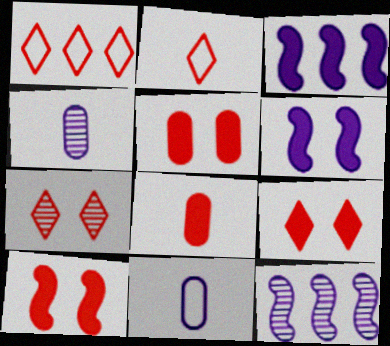[[5, 9, 10]]